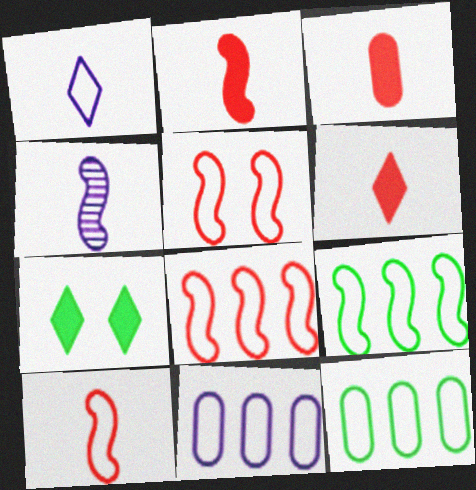[[1, 5, 12], 
[2, 3, 6], 
[5, 8, 10]]